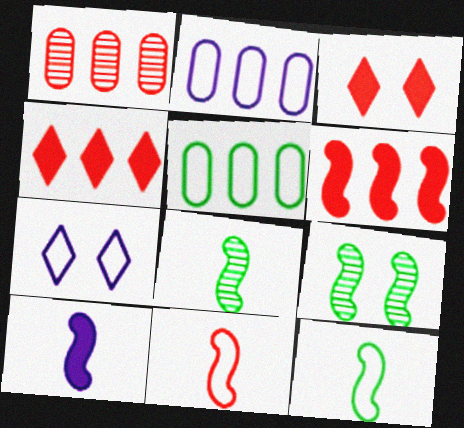[[1, 3, 11], 
[2, 3, 8], 
[5, 7, 11], 
[8, 10, 11]]